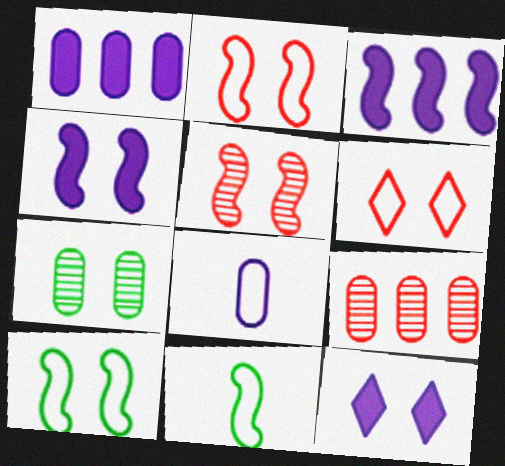[[2, 7, 12], 
[3, 5, 11], 
[4, 5, 10], 
[4, 6, 7], 
[9, 11, 12]]